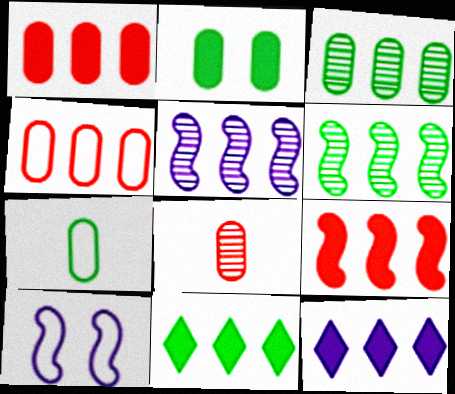[[2, 3, 7], 
[4, 5, 11], 
[4, 6, 12], 
[8, 10, 11]]